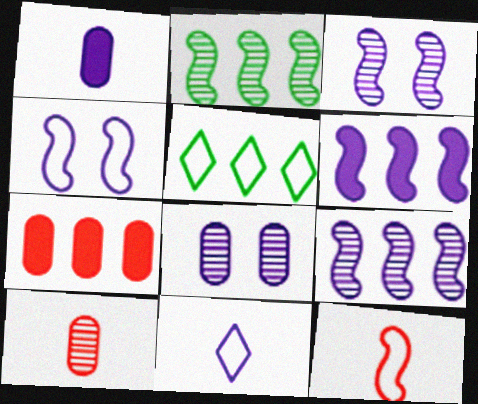[[5, 7, 9], 
[6, 8, 11]]